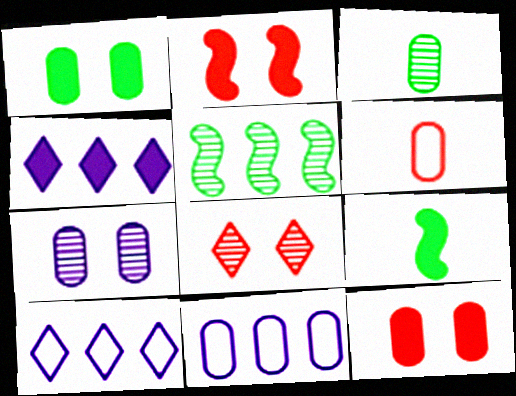[[2, 3, 10], 
[3, 11, 12], 
[4, 9, 12], 
[8, 9, 11]]